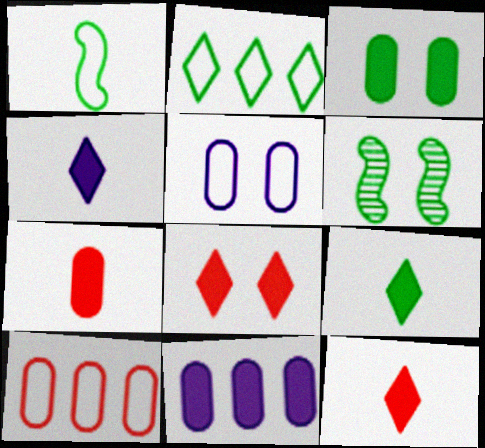[[3, 7, 11], 
[4, 6, 10], 
[4, 9, 12], 
[5, 6, 8]]